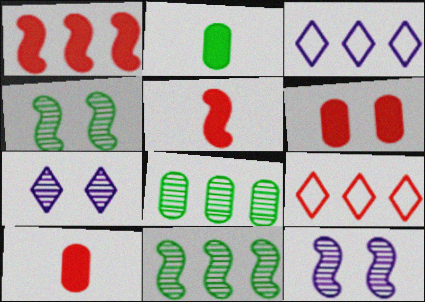[[1, 3, 8], 
[2, 9, 12], 
[3, 4, 10]]